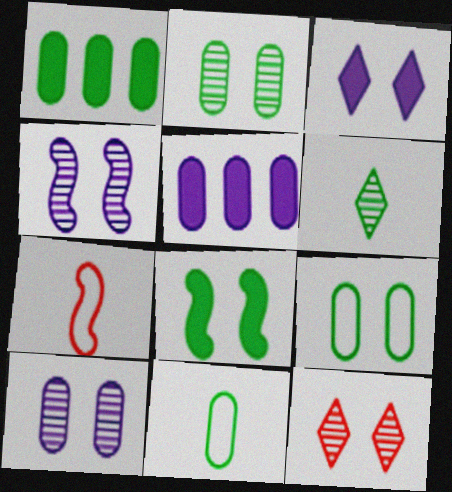[[1, 2, 11], 
[2, 4, 12]]